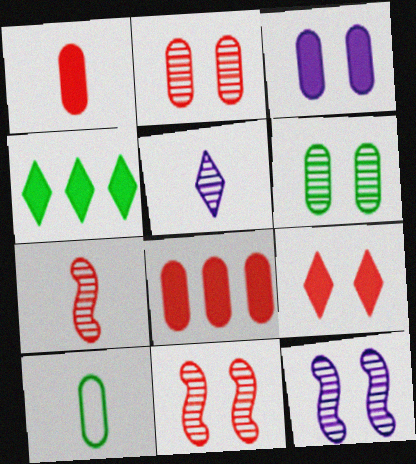[]